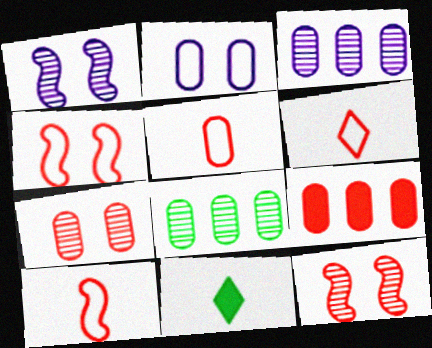[[3, 4, 11], 
[5, 6, 10], 
[5, 7, 9], 
[6, 9, 12]]